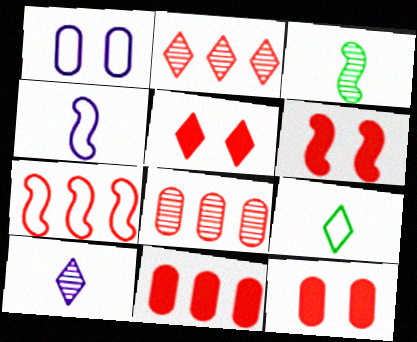[[1, 7, 9], 
[2, 7, 11], 
[5, 6, 12]]